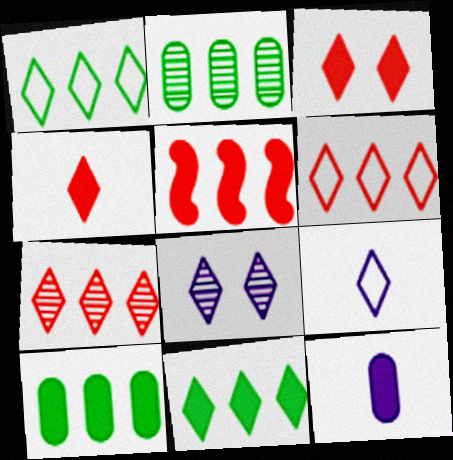[[1, 4, 8]]